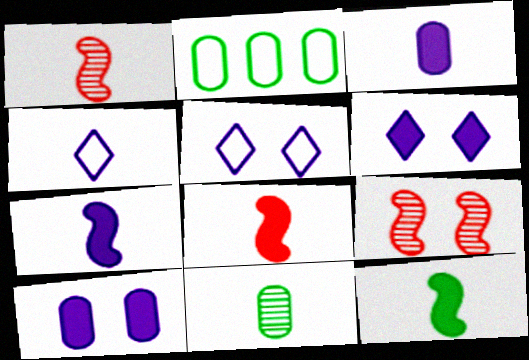[[1, 2, 6], 
[4, 8, 11], 
[7, 8, 12]]